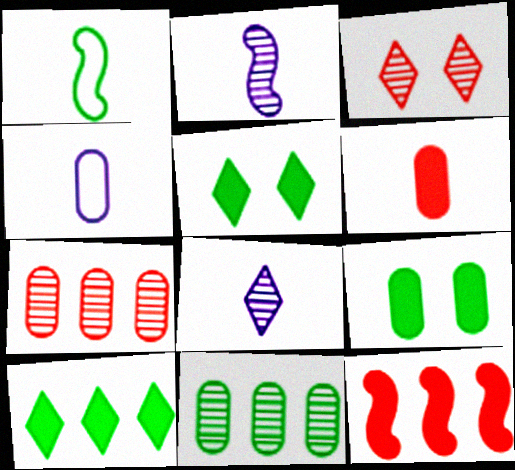[[1, 5, 11], 
[1, 6, 8], 
[2, 3, 11], 
[4, 7, 9]]